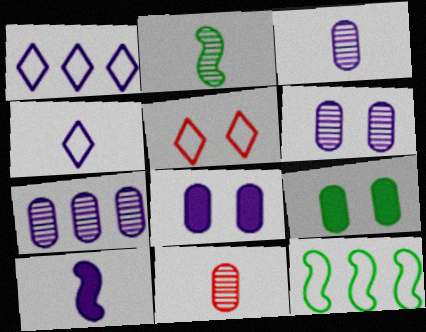[[1, 6, 10], 
[3, 4, 10], 
[3, 6, 7]]